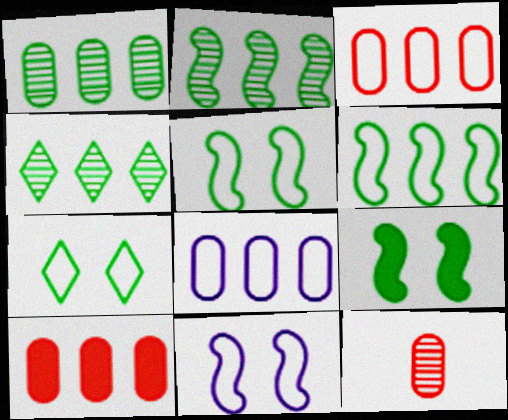[[1, 2, 4], 
[1, 8, 10]]